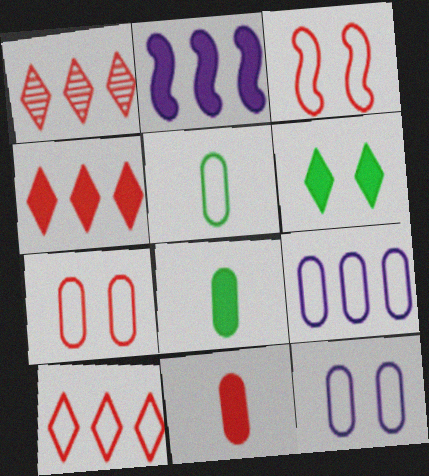[[1, 3, 11], 
[1, 4, 10], 
[2, 6, 11], 
[5, 7, 9]]